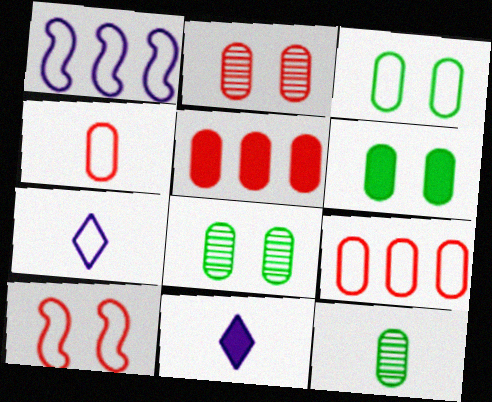[[2, 4, 5], 
[3, 6, 8]]